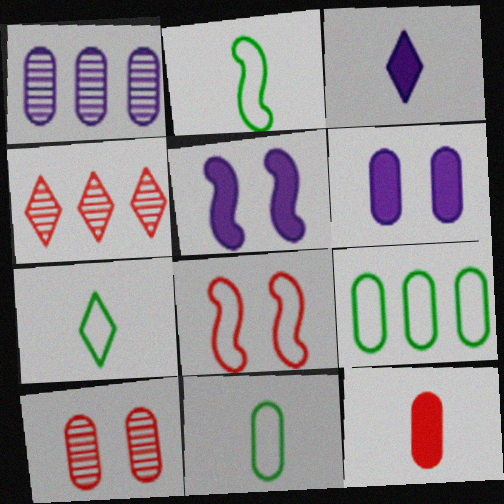[[2, 4, 6], 
[2, 7, 11], 
[4, 5, 11], 
[4, 8, 12]]